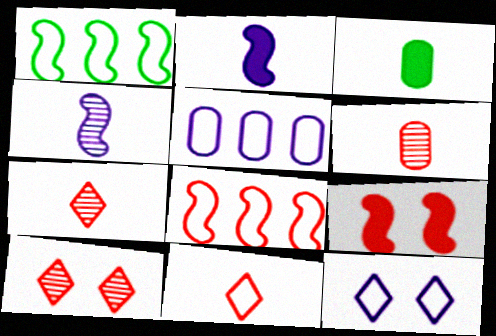[[1, 4, 9], 
[3, 4, 11]]